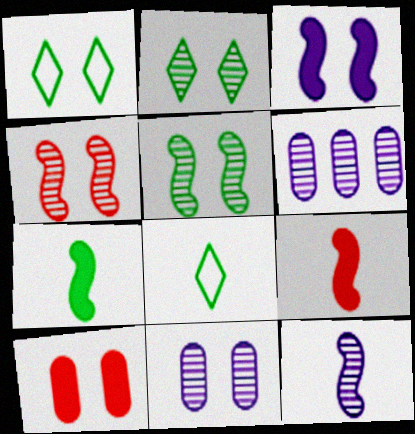[[1, 6, 9], 
[2, 4, 11]]